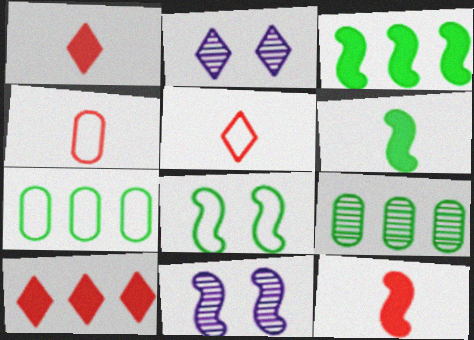[[1, 7, 11], 
[2, 3, 4], 
[2, 7, 12]]